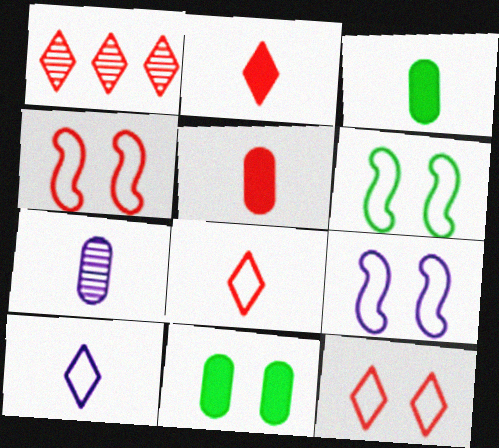[[1, 2, 12], 
[1, 3, 9], 
[1, 4, 5], 
[4, 6, 9]]